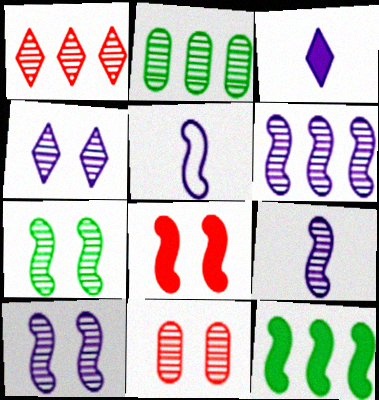[[1, 2, 6], 
[4, 7, 11], 
[6, 9, 10]]